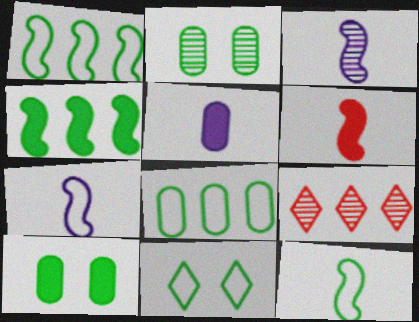[[2, 3, 9], 
[3, 6, 12], 
[7, 9, 10], 
[8, 11, 12]]